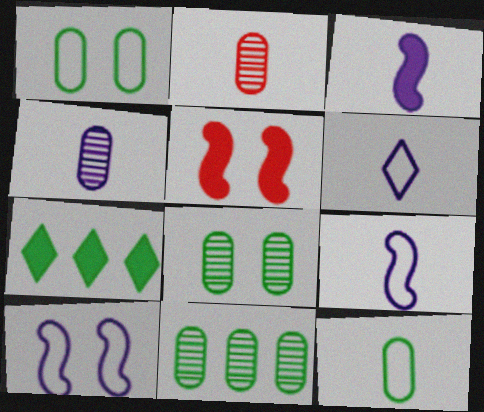[[2, 7, 10], 
[3, 4, 6], 
[5, 6, 11]]